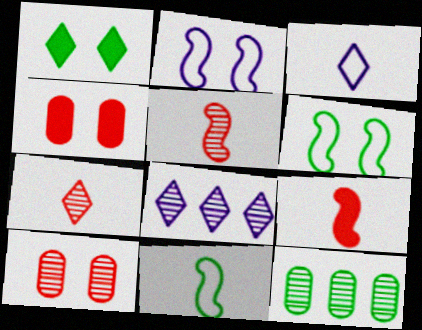[[1, 2, 10], 
[1, 11, 12], 
[4, 8, 11]]